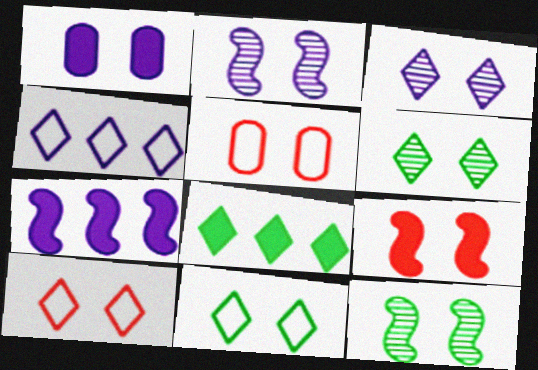[[1, 10, 12]]